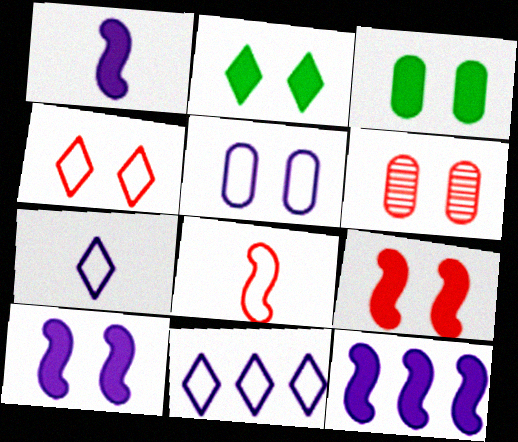[[1, 10, 12], 
[3, 5, 6], 
[4, 6, 9]]